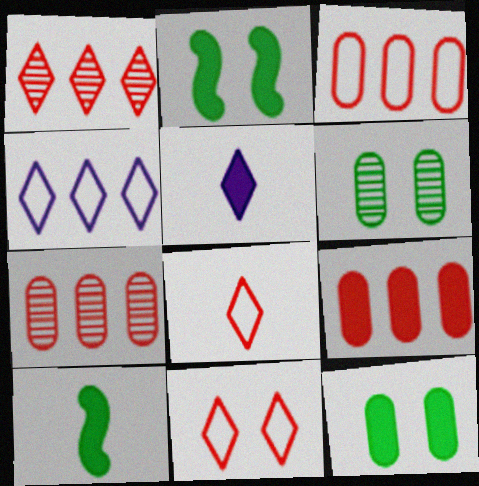[[2, 5, 9], 
[3, 7, 9]]